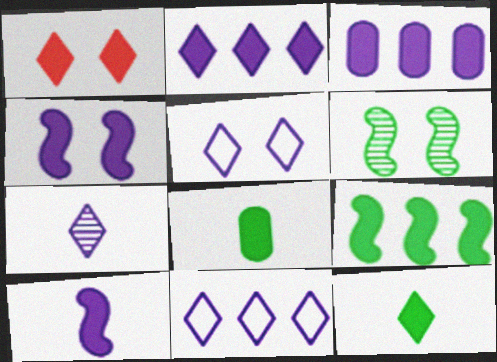[[1, 2, 12], 
[2, 5, 7]]